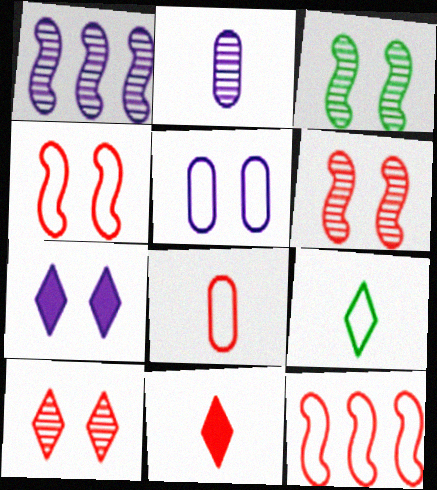[[5, 9, 12]]